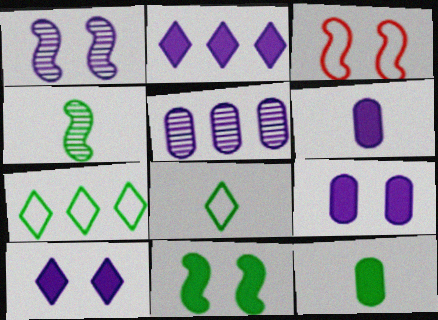[[1, 3, 11], 
[4, 8, 12]]